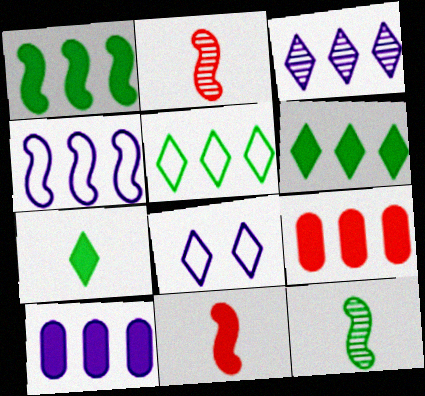[[3, 4, 10], 
[8, 9, 12]]